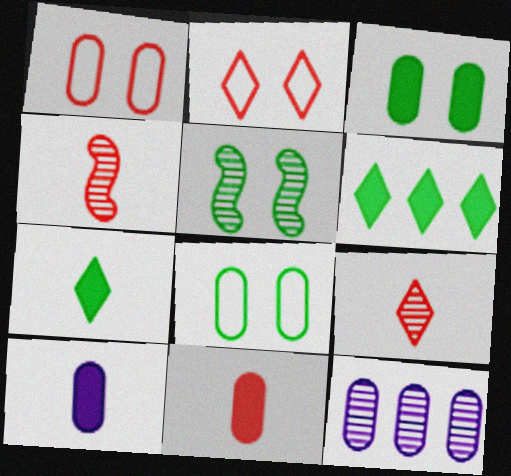[[5, 9, 12], 
[8, 11, 12]]